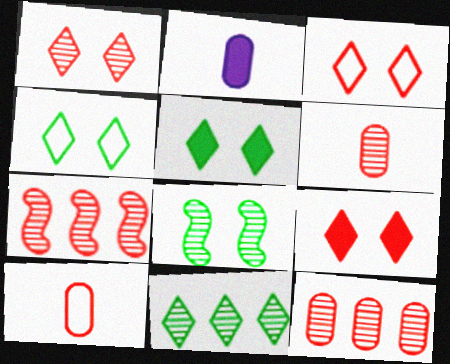[[1, 3, 9], 
[1, 6, 7], 
[2, 4, 7], 
[7, 9, 10]]